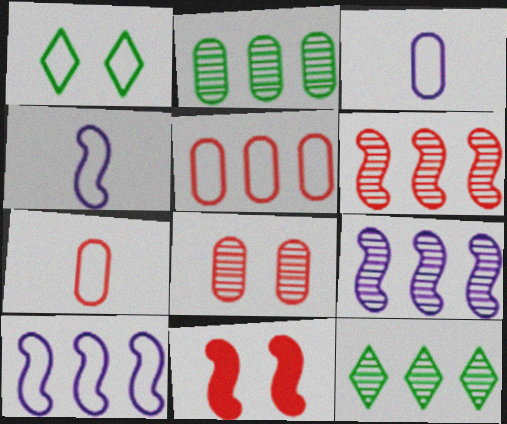[[1, 4, 5], 
[1, 7, 10], 
[3, 11, 12]]